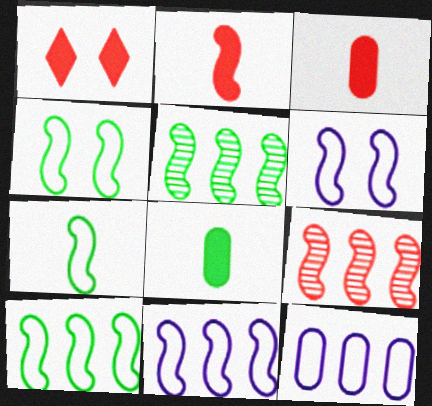[[2, 5, 6], 
[4, 7, 10]]